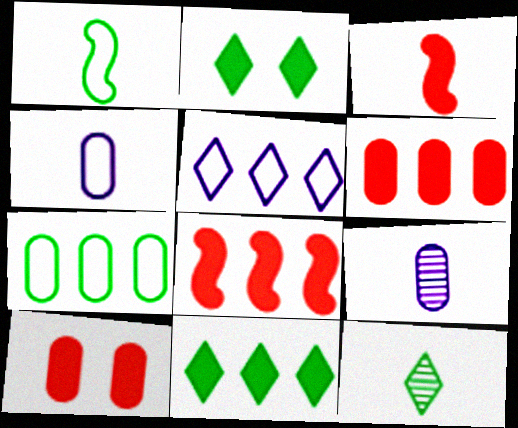[[3, 4, 12], 
[7, 9, 10]]